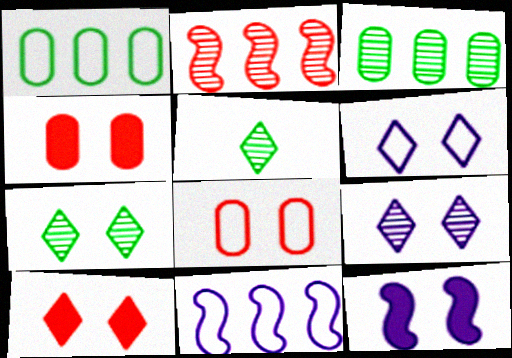[[4, 5, 11], 
[6, 7, 10], 
[7, 8, 12]]